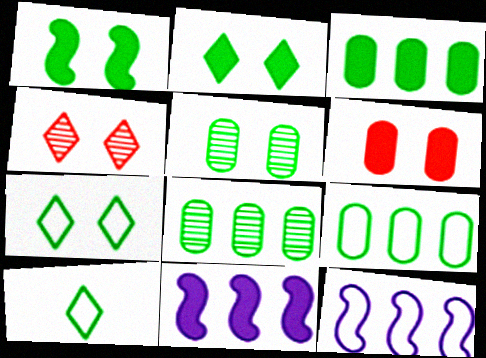[[1, 5, 7], 
[1, 8, 10], 
[3, 8, 9]]